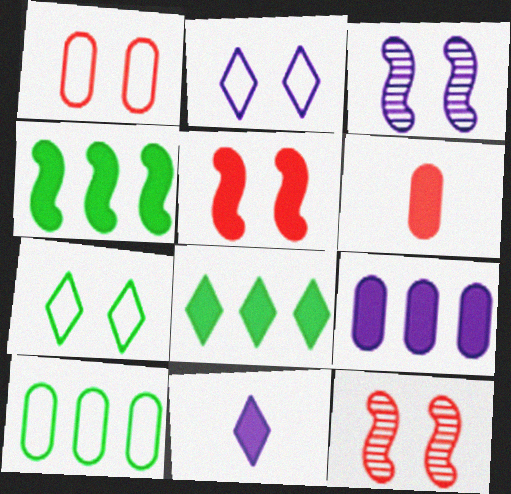[[10, 11, 12]]